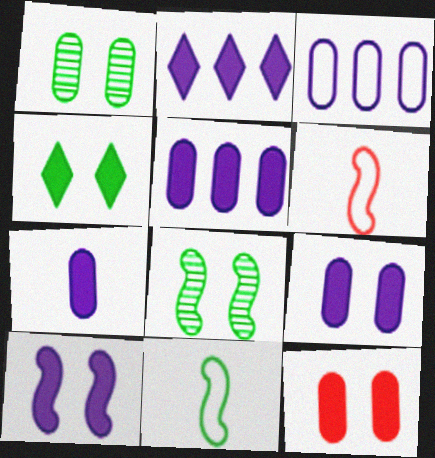[[1, 2, 6], 
[2, 7, 10], 
[4, 10, 12], 
[5, 7, 9]]